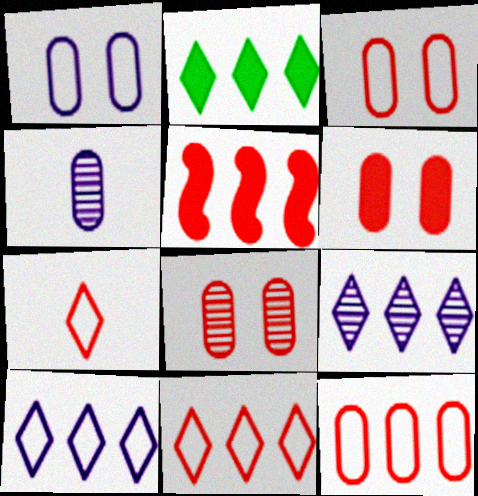[[2, 9, 11], 
[3, 6, 8], 
[5, 7, 8]]